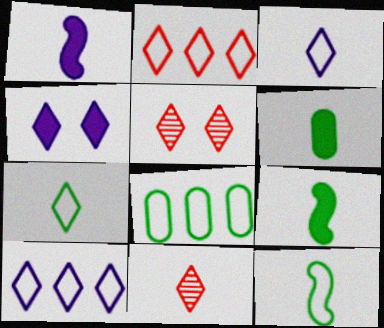[[1, 5, 8]]